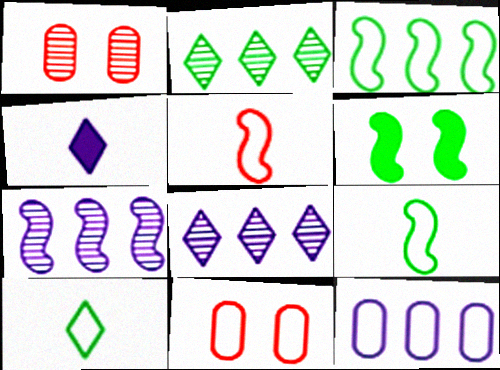[[1, 3, 4], 
[5, 6, 7]]